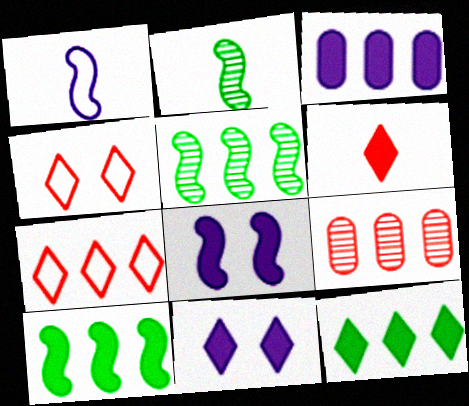[[2, 3, 4], 
[3, 5, 7], 
[6, 11, 12]]